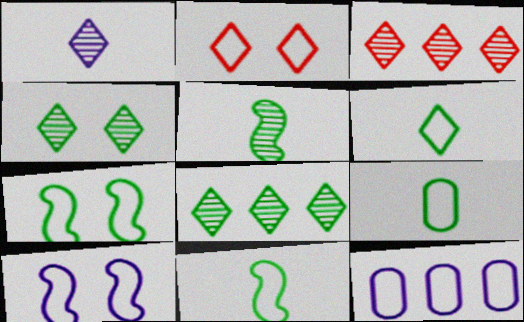[[1, 3, 4], 
[2, 11, 12], 
[6, 9, 11]]